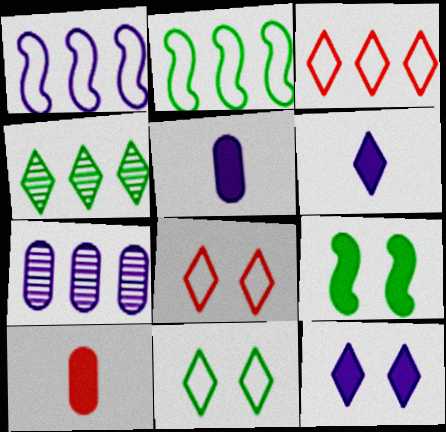[[4, 6, 8]]